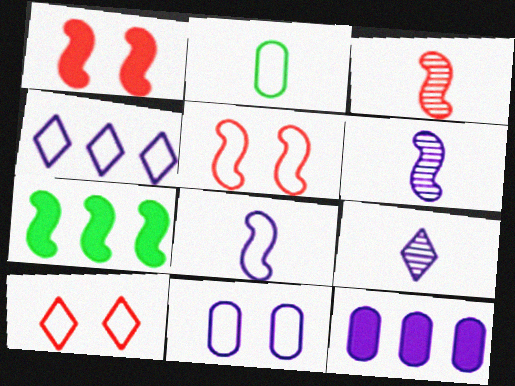[[2, 4, 5], 
[4, 8, 11], 
[5, 6, 7]]